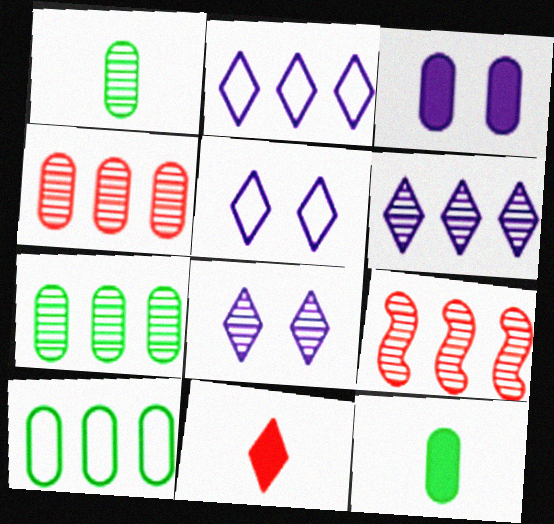[[1, 8, 9], 
[5, 9, 12], 
[6, 7, 9]]